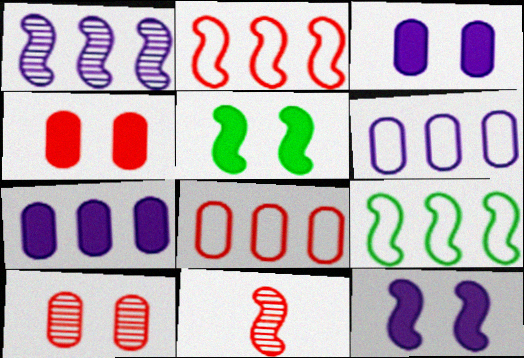[[9, 11, 12]]